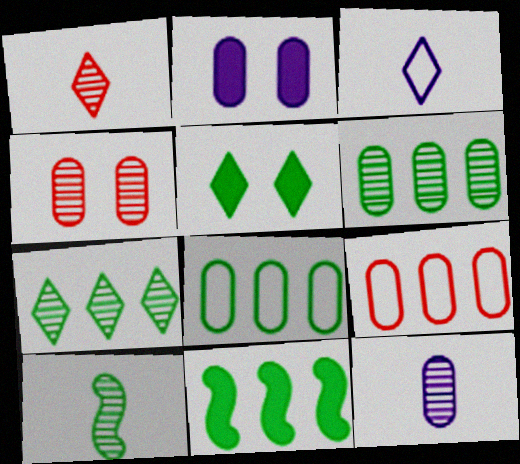[[1, 10, 12], 
[3, 4, 11], 
[4, 6, 12], 
[5, 8, 10], 
[7, 8, 11]]